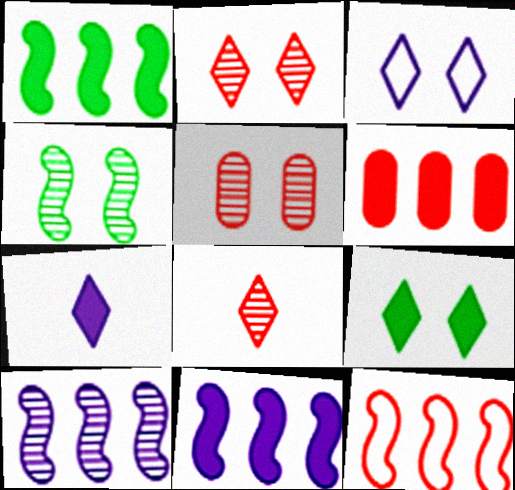[[1, 10, 12], 
[2, 3, 9]]